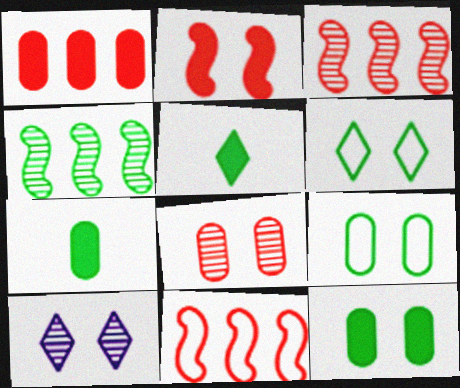[[2, 9, 10], 
[4, 5, 9], 
[4, 6, 7], 
[7, 10, 11]]